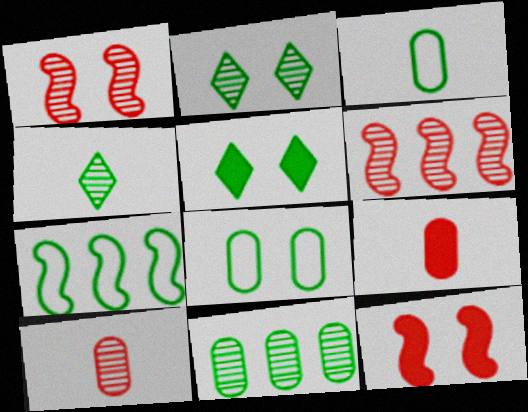[]